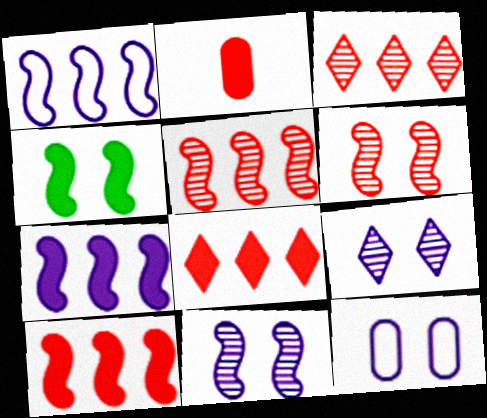[]